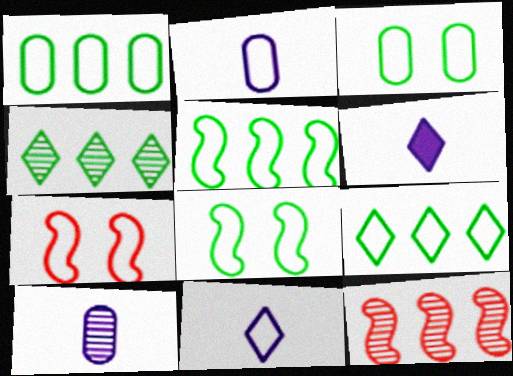[[1, 5, 9], 
[1, 7, 11], 
[2, 7, 9], 
[3, 6, 12]]